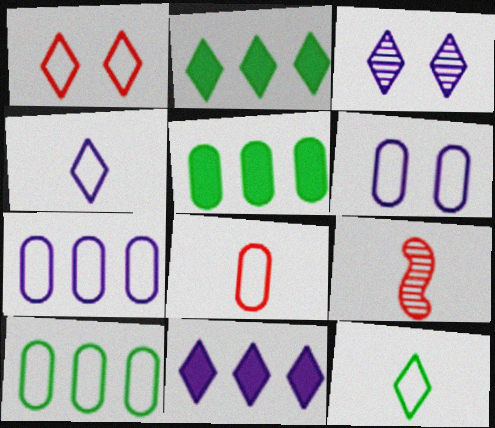[[2, 6, 9], 
[3, 4, 11], 
[6, 8, 10]]